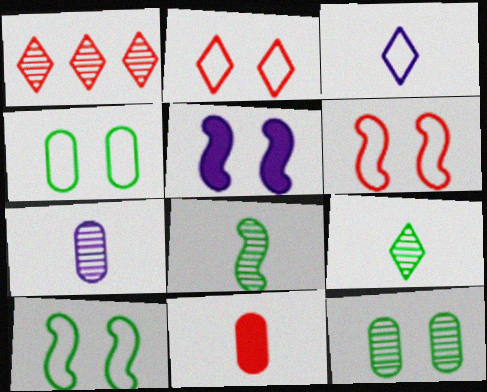[[1, 6, 11], 
[2, 5, 12], 
[3, 8, 11]]